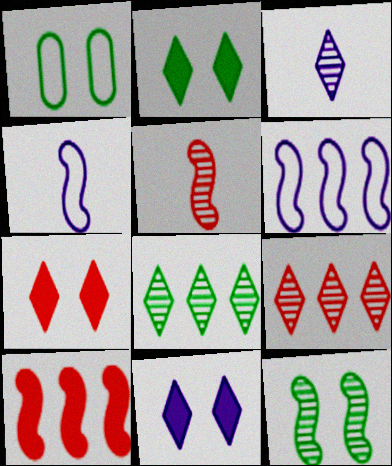[[1, 2, 12], 
[1, 3, 10], 
[2, 7, 11], 
[4, 10, 12]]